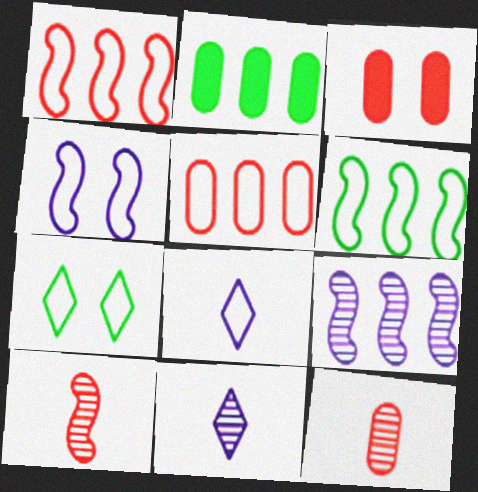[[3, 5, 12], 
[3, 6, 11]]